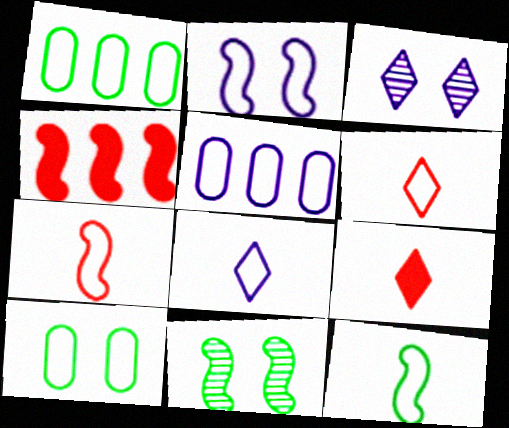[[1, 2, 6], 
[2, 5, 8], 
[5, 9, 11]]